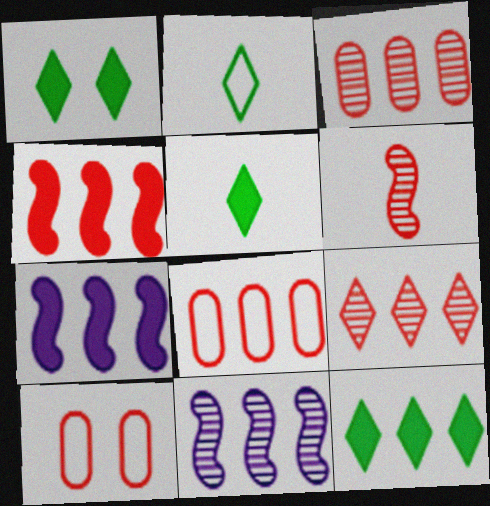[[1, 5, 12], 
[4, 8, 9], 
[5, 10, 11], 
[8, 11, 12]]